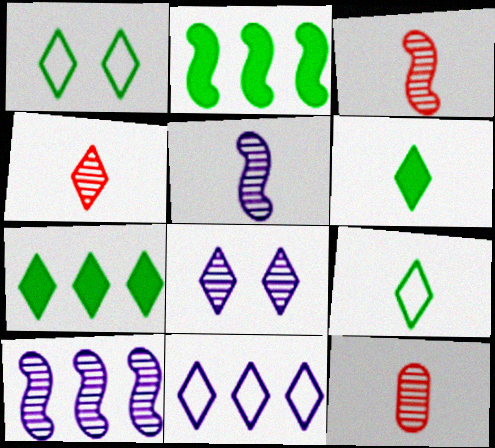[[3, 4, 12]]